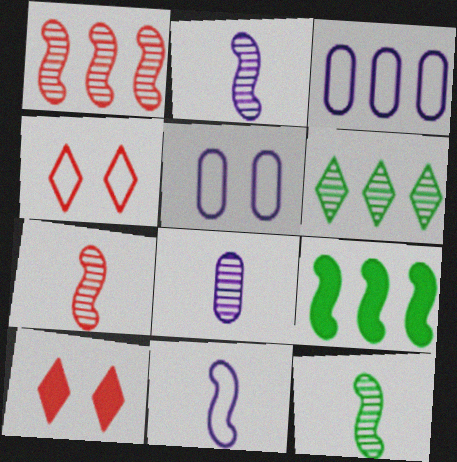[[2, 7, 12], 
[3, 10, 12], 
[4, 8, 9]]